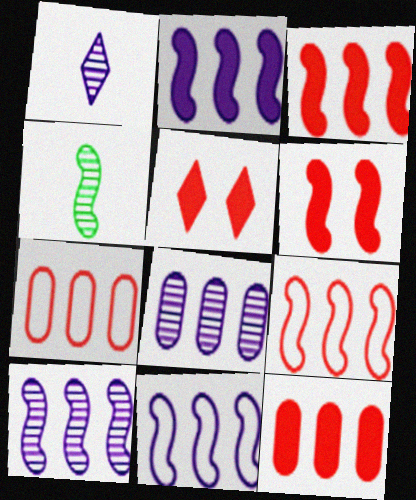[[2, 10, 11], 
[4, 6, 11]]